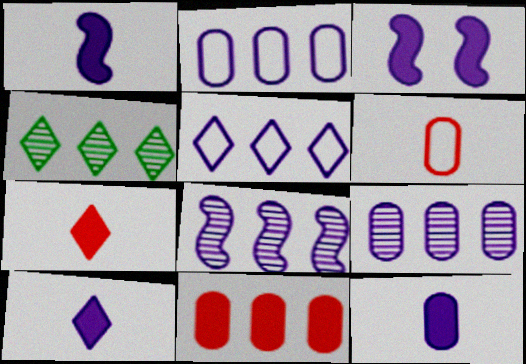[[1, 10, 12], 
[3, 4, 6]]